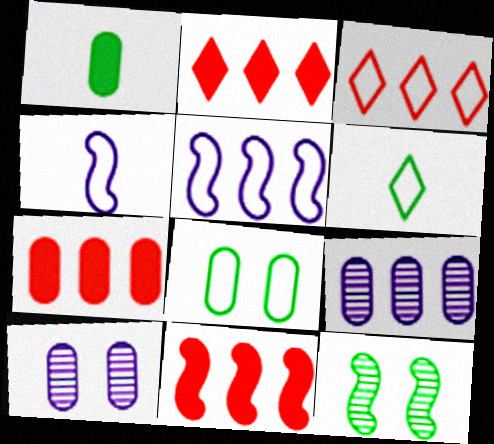[[2, 7, 11], 
[3, 4, 8], 
[4, 11, 12], 
[6, 10, 11]]